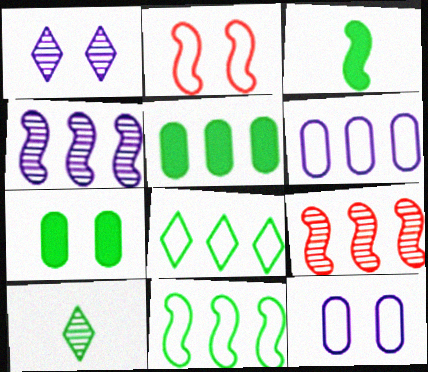[[1, 2, 7], 
[2, 3, 4], 
[7, 10, 11]]